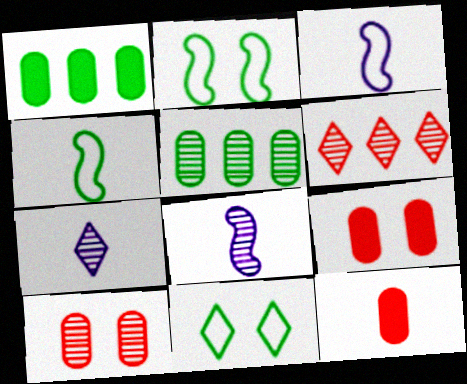[[4, 7, 12]]